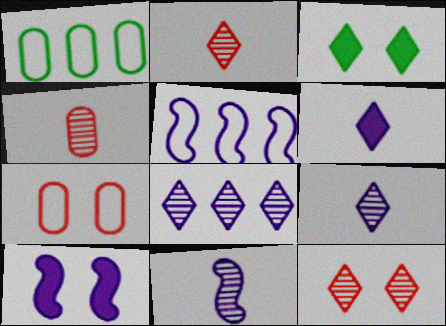[[1, 2, 10], 
[3, 4, 5], 
[5, 10, 11]]